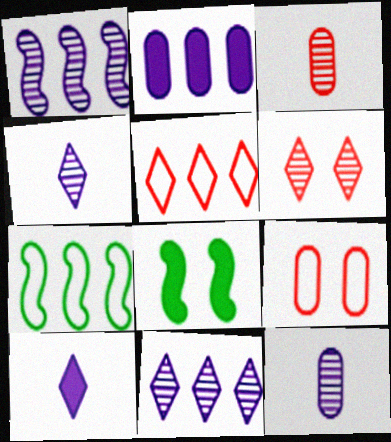[[5, 8, 12]]